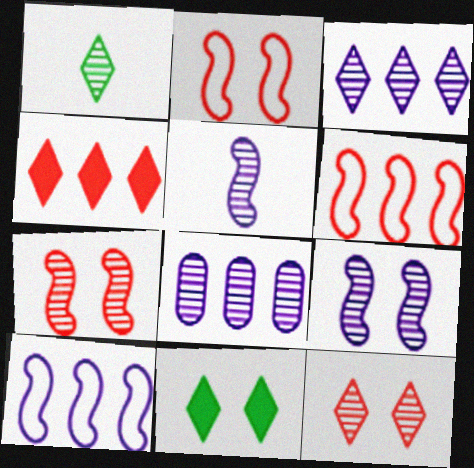[[1, 3, 12], 
[1, 7, 8]]